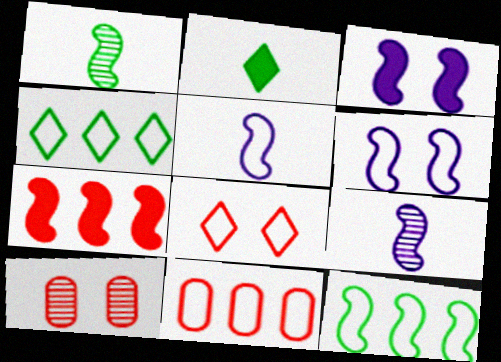[[1, 6, 7]]